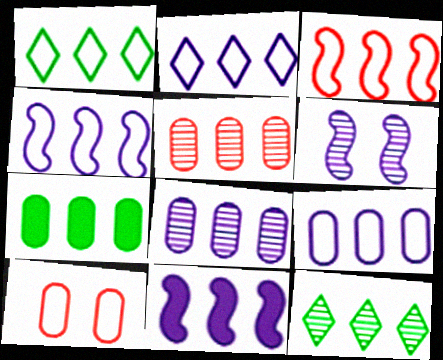[[1, 3, 9], 
[1, 5, 11], 
[2, 4, 9], 
[2, 8, 11], 
[5, 7, 9]]